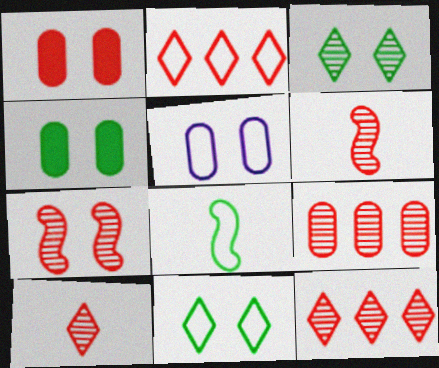[[1, 2, 6], 
[2, 5, 8], 
[7, 9, 10]]